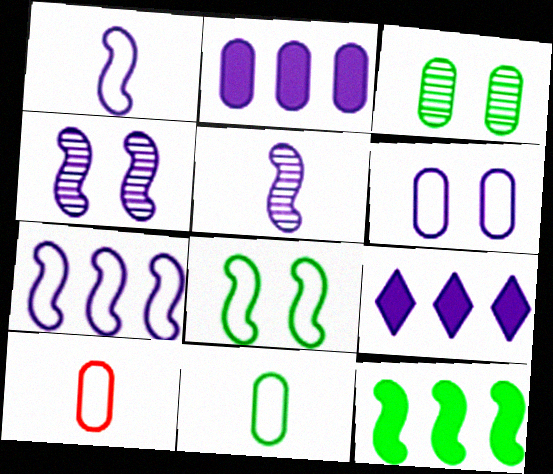[[2, 3, 10], 
[5, 6, 9]]